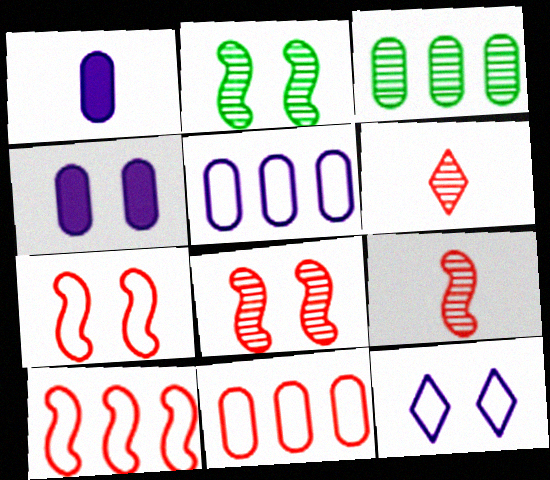[]